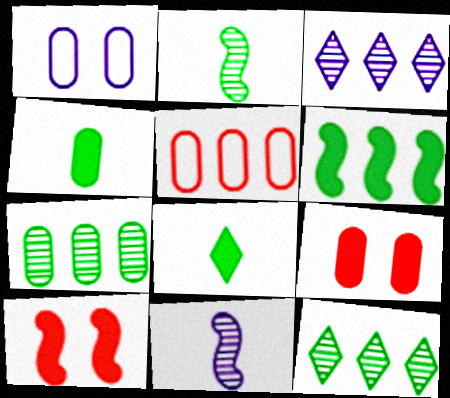[[3, 5, 6]]